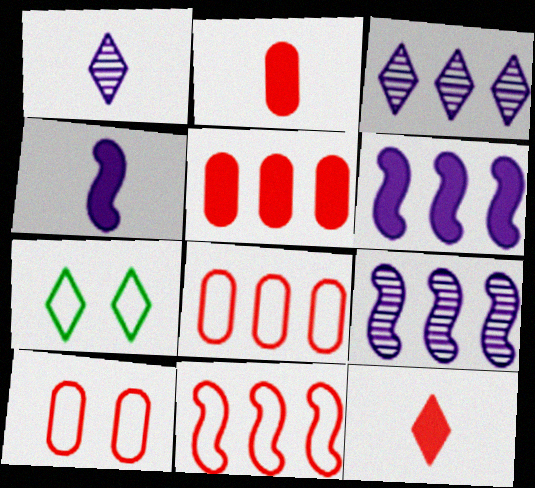[[2, 7, 9], 
[3, 7, 12]]